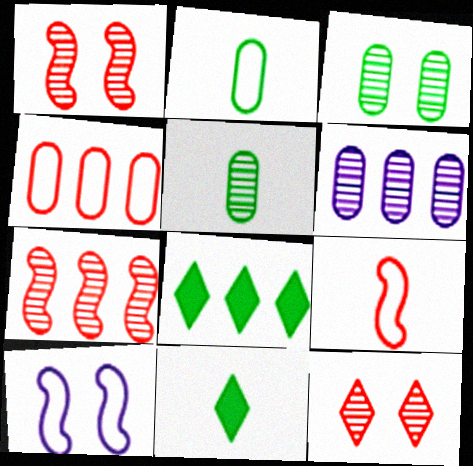[]